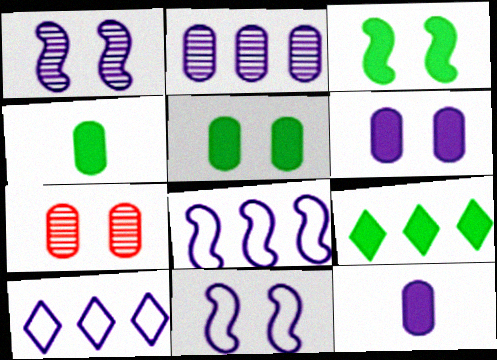[[1, 10, 12], 
[3, 4, 9]]